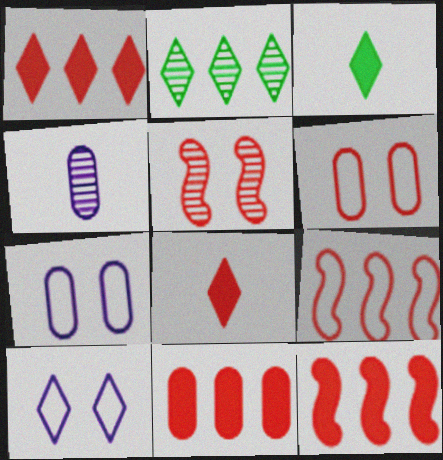[[1, 11, 12], 
[2, 4, 5], 
[2, 8, 10]]